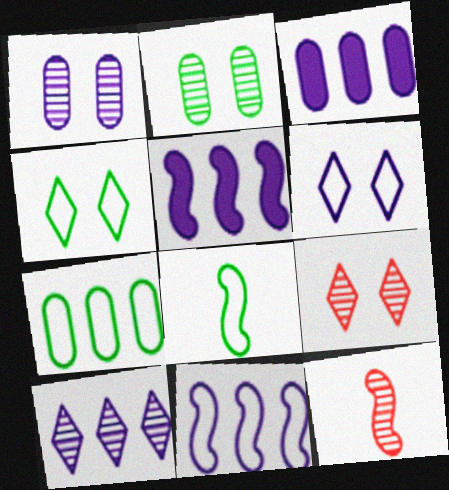[[2, 10, 12], 
[3, 4, 12], 
[3, 8, 9], 
[3, 10, 11], 
[4, 7, 8]]